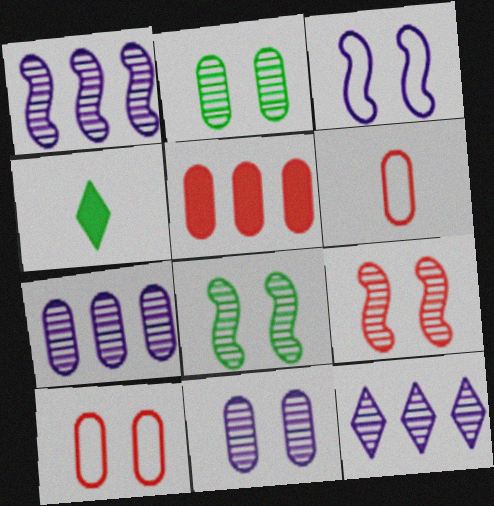[[1, 4, 10], 
[1, 7, 12]]